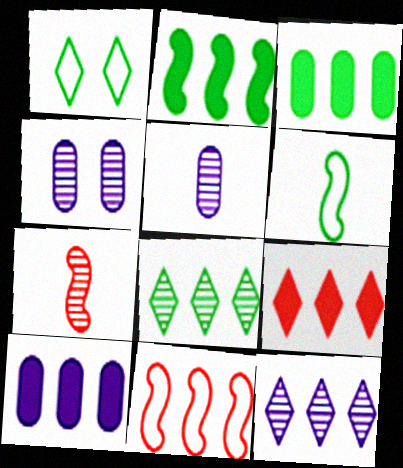[[1, 7, 10], 
[2, 9, 10], 
[3, 11, 12], 
[4, 6, 9], 
[4, 7, 8], 
[8, 10, 11]]